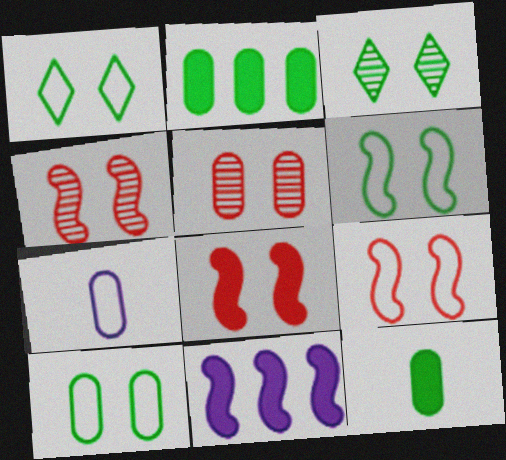[[1, 6, 10], 
[2, 5, 7], 
[4, 8, 9]]